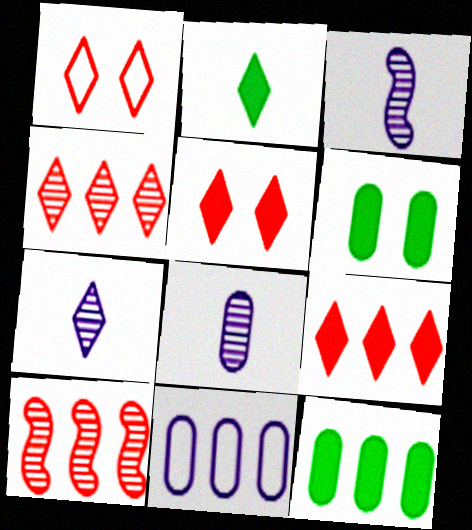[[1, 3, 12], 
[3, 7, 8]]